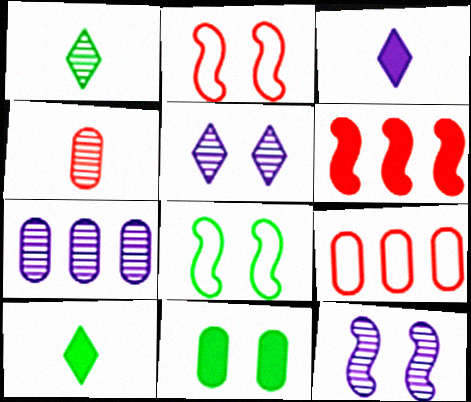[[2, 5, 11], 
[2, 7, 10], 
[3, 6, 11], 
[9, 10, 12]]